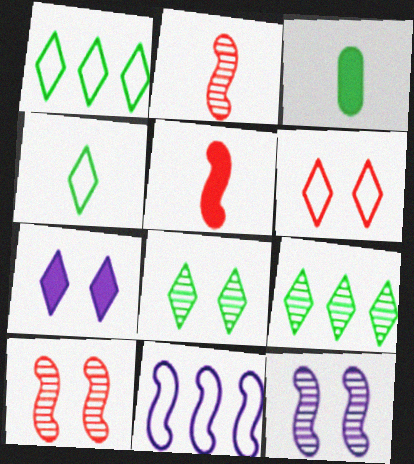[[6, 7, 8]]